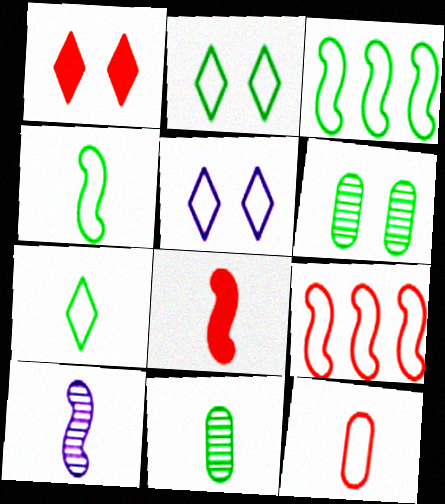[[3, 5, 12], 
[4, 8, 10]]